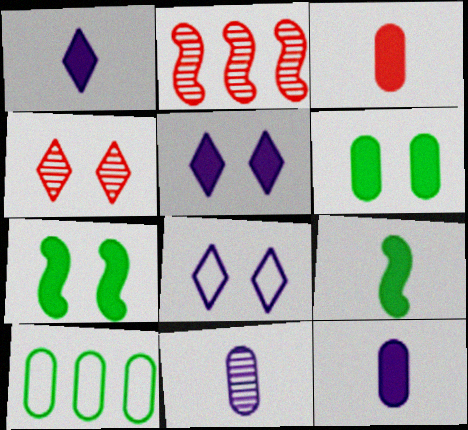[[1, 3, 9]]